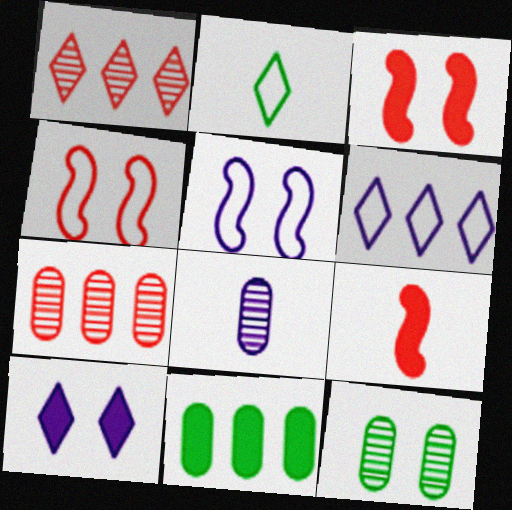[[1, 2, 10], 
[2, 8, 9], 
[4, 10, 12], 
[6, 9, 12], 
[7, 8, 12], 
[9, 10, 11]]